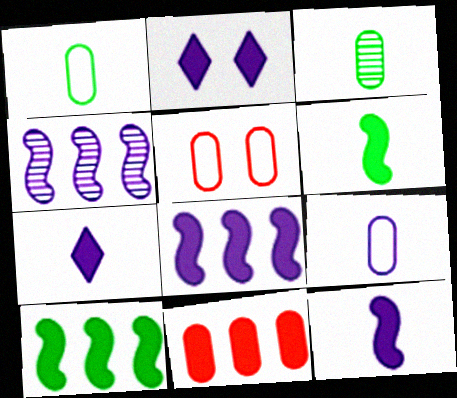[[2, 4, 9], 
[2, 6, 11]]